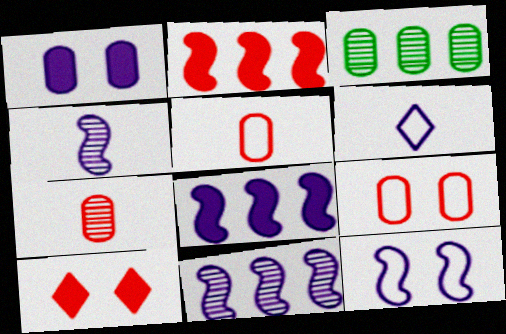[[1, 3, 5], 
[1, 6, 11], 
[4, 8, 12]]